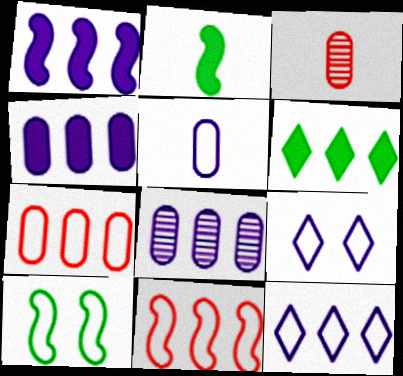[[1, 8, 12], 
[6, 8, 11]]